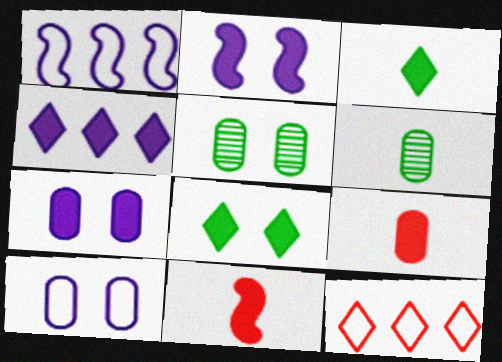[[2, 6, 12]]